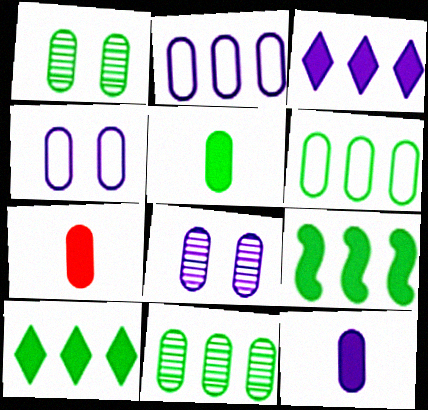[[1, 2, 7], 
[1, 5, 6], 
[2, 8, 12], 
[4, 7, 11], 
[5, 7, 12], 
[6, 7, 8]]